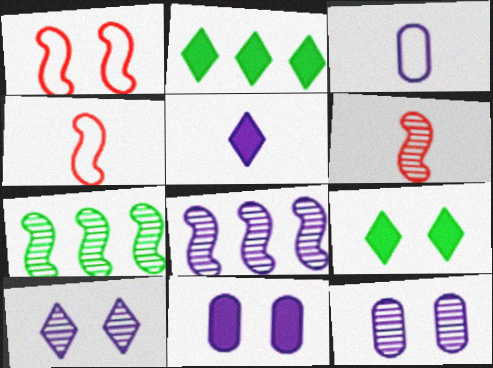[[1, 9, 12], 
[2, 4, 12]]